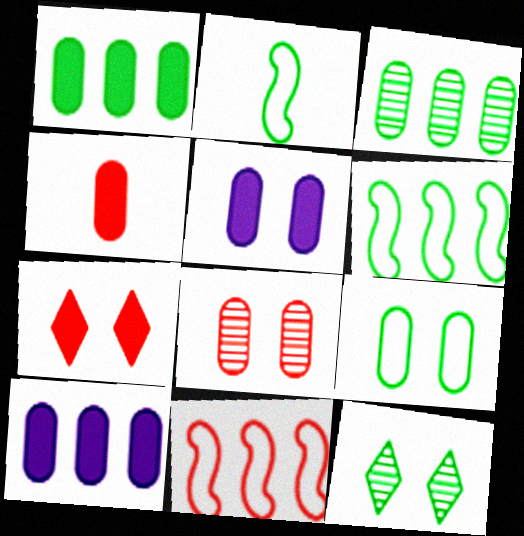[[1, 2, 12], 
[1, 4, 5], 
[5, 8, 9]]